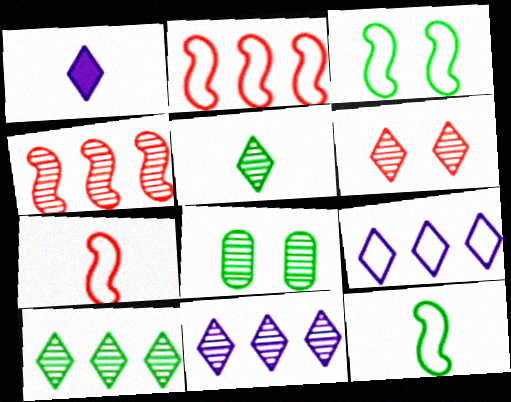[[1, 2, 8], 
[5, 6, 11]]